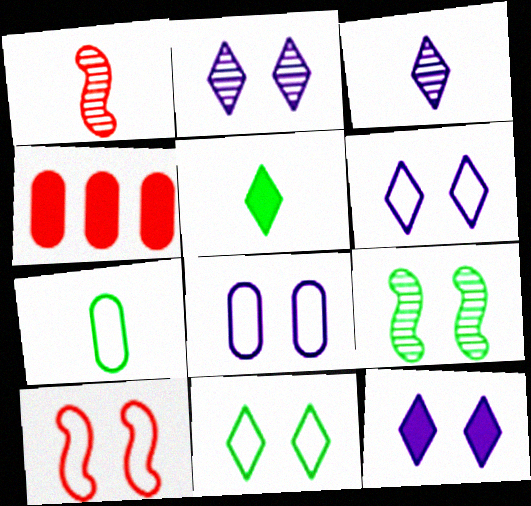[[2, 6, 12], 
[8, 10, 11]]